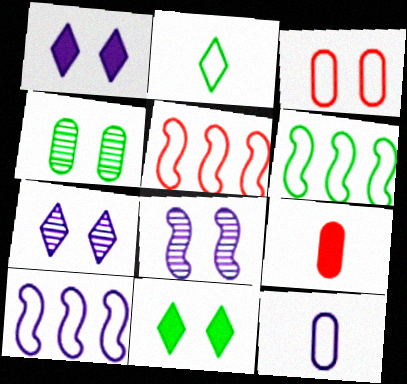[[2, 3, 10], 
[3, 8, 11], 
[5, 6, 10], 
[6, 7, 9]]